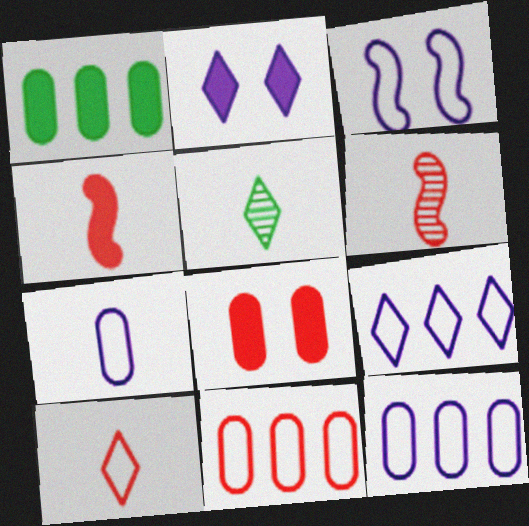[[1, 2, 4], 
[3, 7, 9], 
[4, 5, 7]]